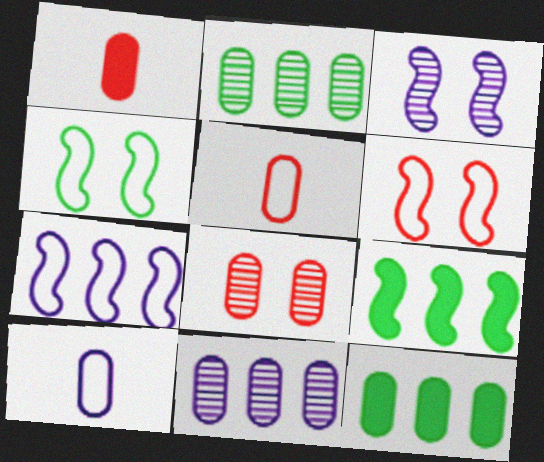[[8, 10, 12]]